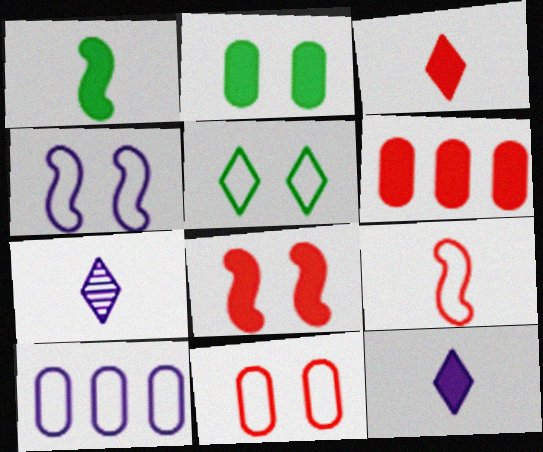[[3, 6, 8], 
[4, 5, 11], 
[5, 9, 10]]